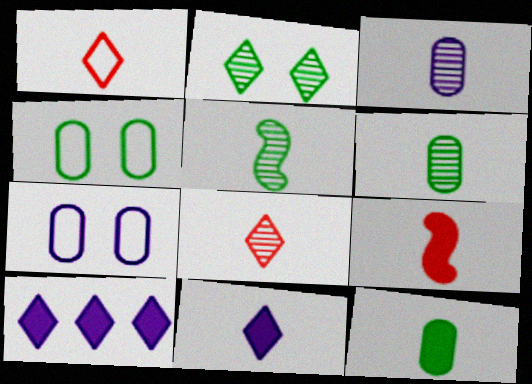[[1, 2, 10], 
[3, 5, 8], 
[9, 11, 12]]